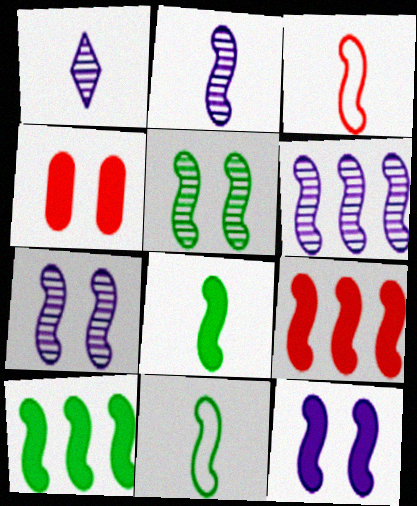[[2, 3, 8], 
[2, 6, 7], 
[3, 7, 10], 
[5, 10, 11], 
[7, 9, 11], 
[8, 9, 12]]